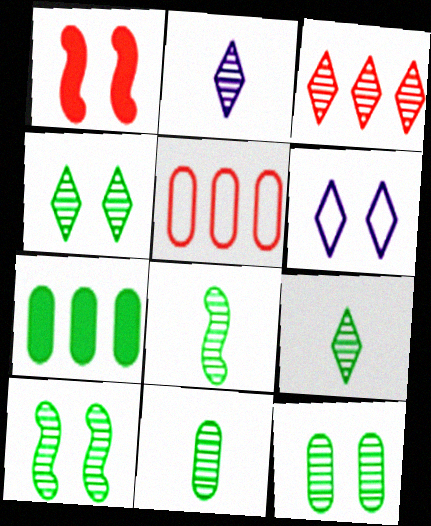[[1, 6, 12], 
[2, 3, 4], 
[4, 10, 12], 
[8, 9, 11]]